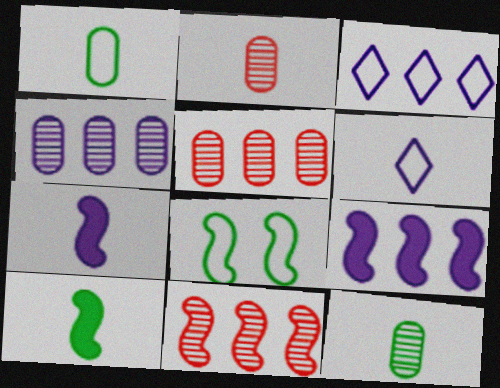[[2, 6, 10], 
[3, 4, 9], 
[7, 8, 11]]